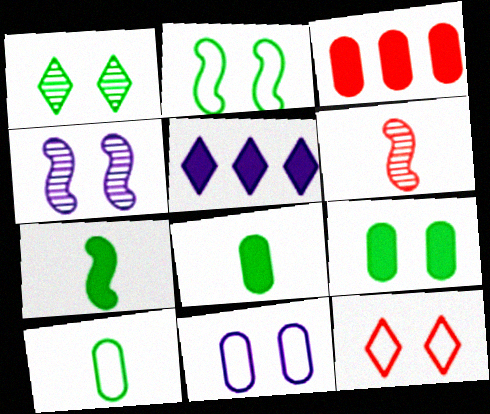[[1, 2, 9], 
[2, 11, 12], 
[3, 6, 12], 
[4, 9, 12]]